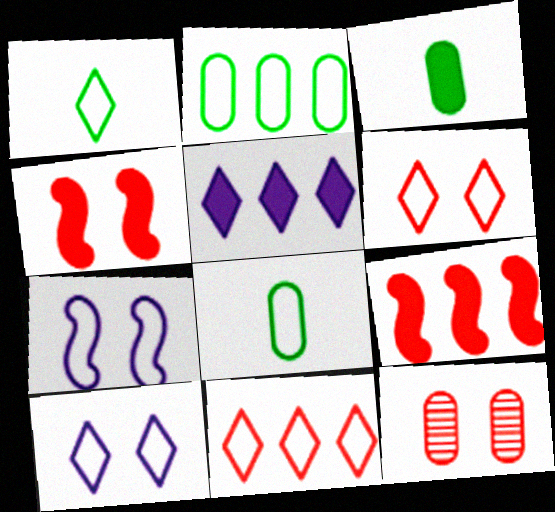[[1, 10, 11], 
[3, 4, 5], 
[4, 6, 12], 
[7, 8, 11]]